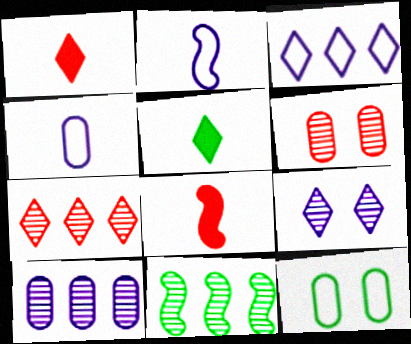[[5, 11, 12], 
[7, 10, 11]]